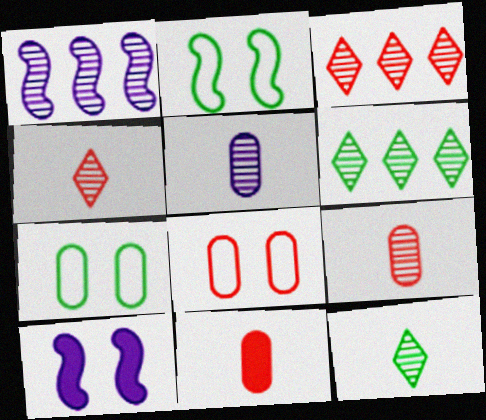[]